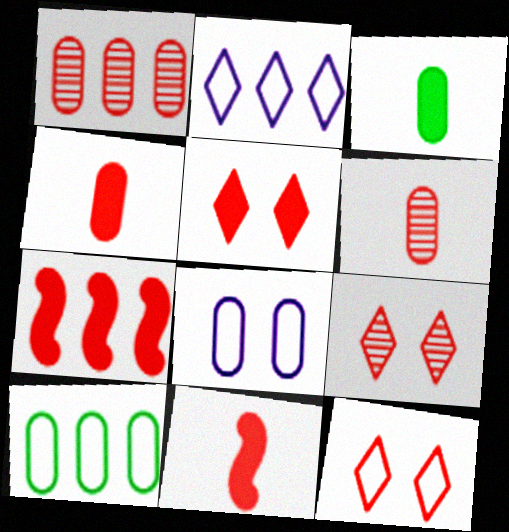[[1, 3, 8], 
[1, 11, 12], 
[4, 5, 7], 
[5, 9, 12], 
[6, 7, 12]]